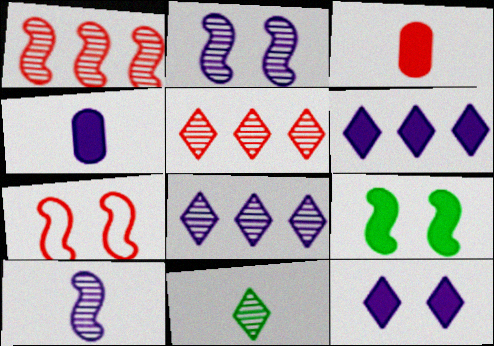[[2, 7, 9], 
[3, 5, 7], 
[3, 6, 9]]